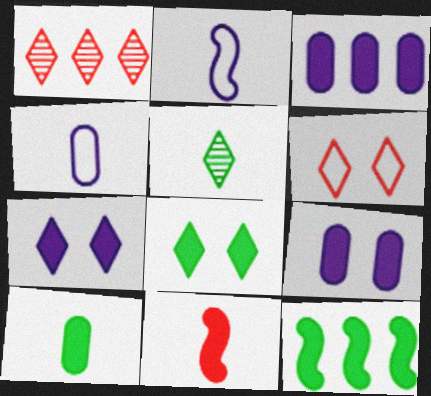[[3, 8, 11], 
[4, 5, 11], 
[8, 10, 12]]